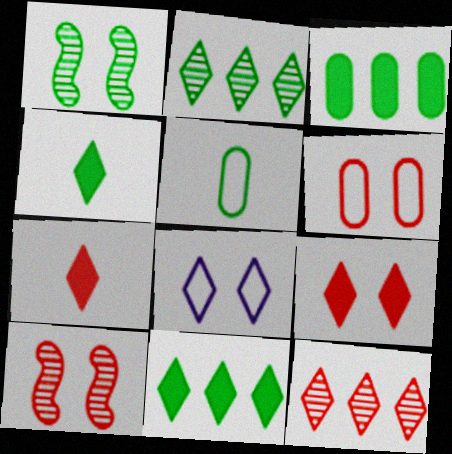[[1, 5, 11], 
[2, 7, 8], 
[4, 8, 12], 
[6, 9, 10]]